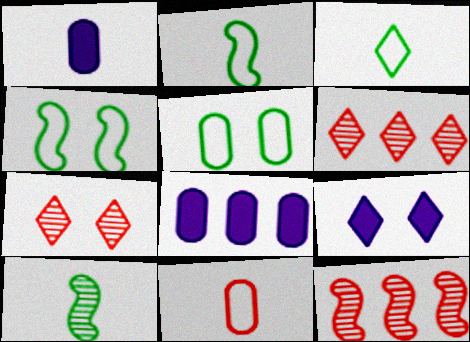[[1, 4, 6], 
[2, 7, 8], 
[3, 6, 9]]